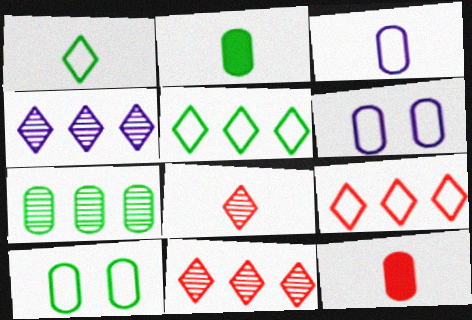[[2, 7, 10], 
[6, 7, 12]]